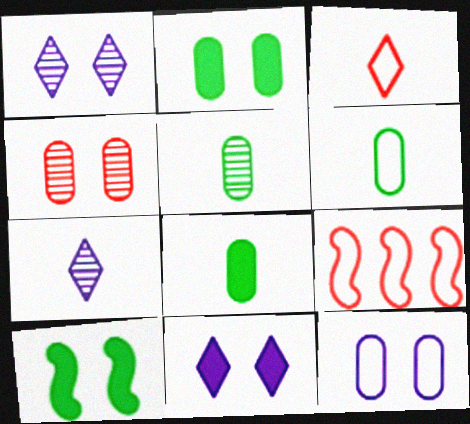[[1, 8, 9], 
[2, 4, 12], 
[2, 7, 9], 
[5, 6, 8], 
[5, 9, 11]]